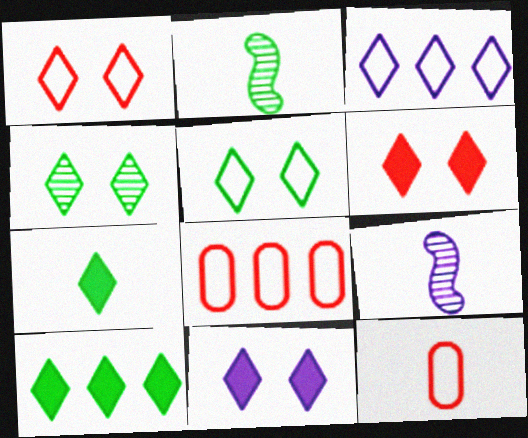[[1, 4, 11], 
[2, 8, 11], 
[7, 9, 12]]